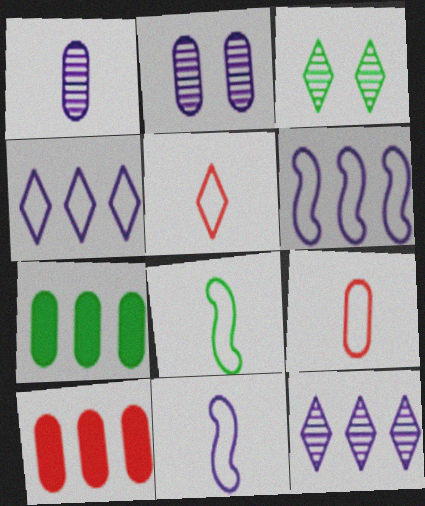[[2, 7, 9], 
[3, 7, 8], 
[3, 10, 11]]